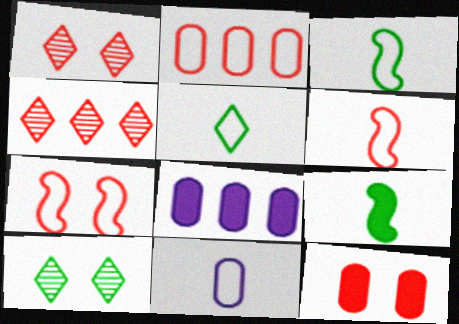[[1, 3, 8], 
[1, 7, 12], 
[4, 6, 12], 
[5, 6, 11], 
[6, 8, 10]]